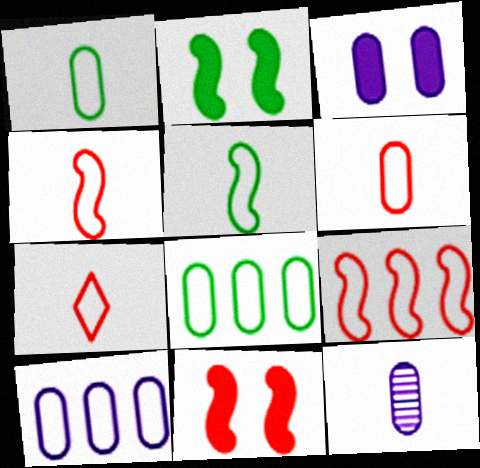[[3, 10, 12], 
[4, 6, 7]]